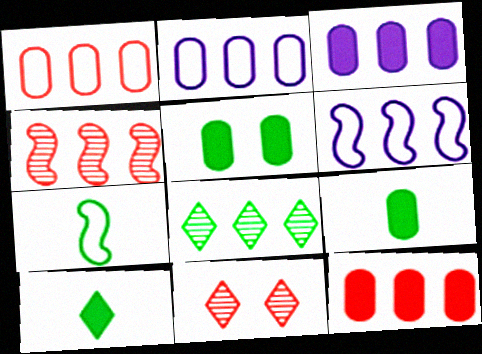[[3, 7, 11], 
[5, 7, 8], 
[6, 8, 12], 
[6, 9, 11]]